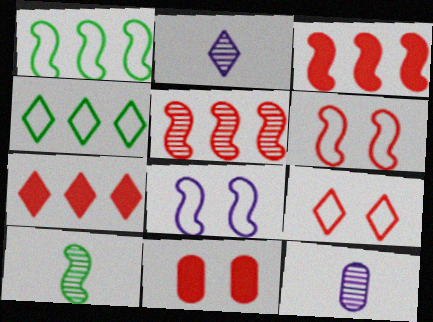[[1, 2, 11], 
[3, 8, 10]]